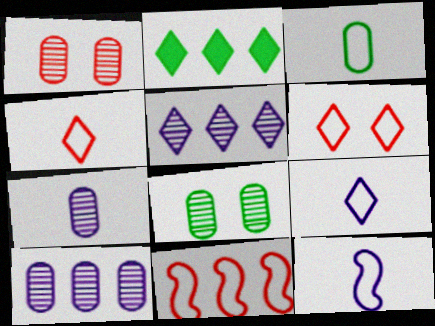[[1, 2, 12], 
[2, 10, 11], 
[3, 4, 12]]